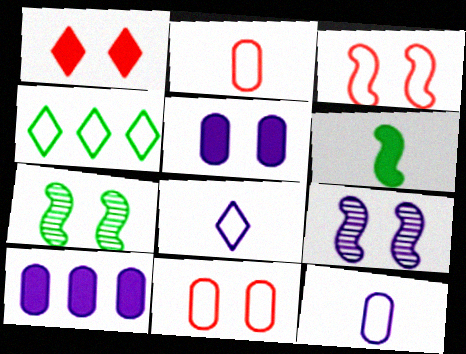[[1, 6, 10], 
[3, 4, 12], 
[8, 9, 10]]